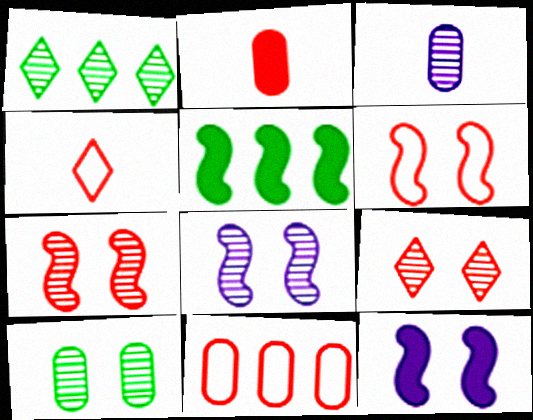[[1, 3, 7], 
[4, 6, 11], 
[8, 9, 10]]